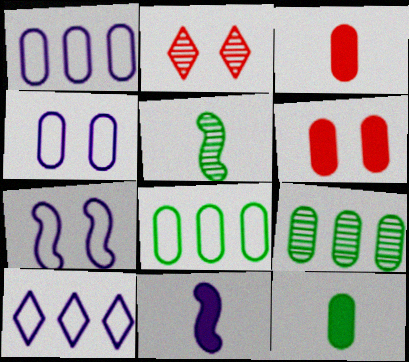[[2, 8, 11], 
[3, 4, 9], 
[5, 6, 10]]